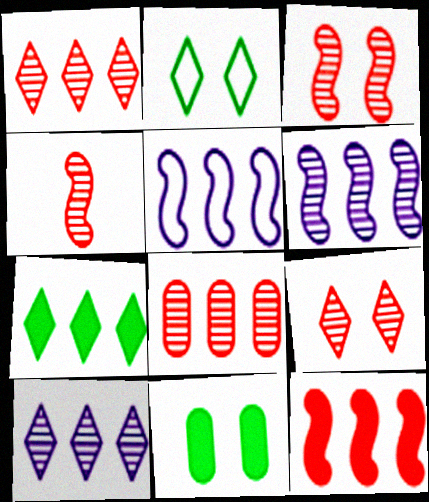[[4, 8, 9], 
[5, 7, 8]]